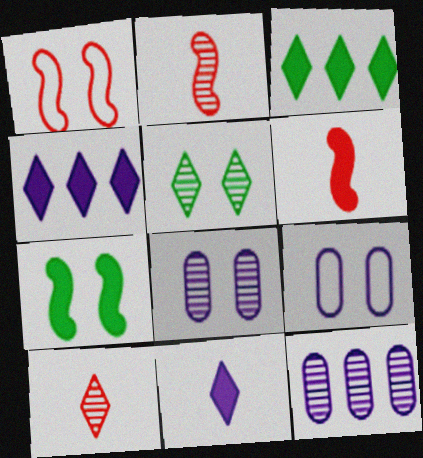[[2, 3, 9], 
[2, 5, 12]]